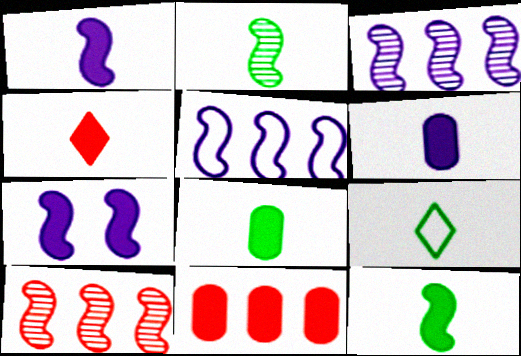[[1, 4, 8], 
[2, 8, 9], 
[4, 6, 12]]